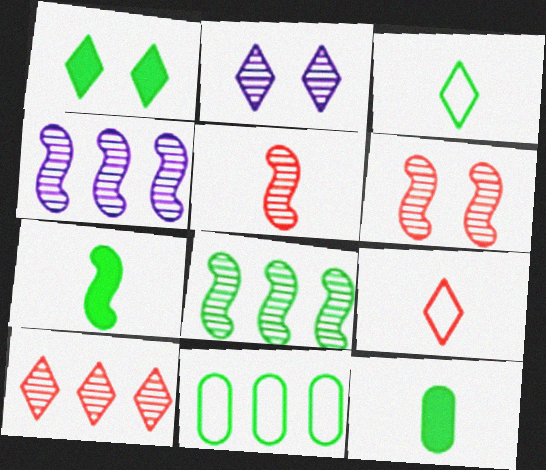[]